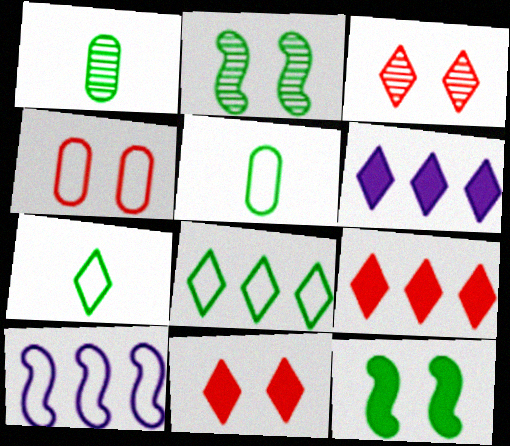[[1, 8, 12], 
[1, 10, 11], 
[3, 6, 7], 
[4, 7, 10]]